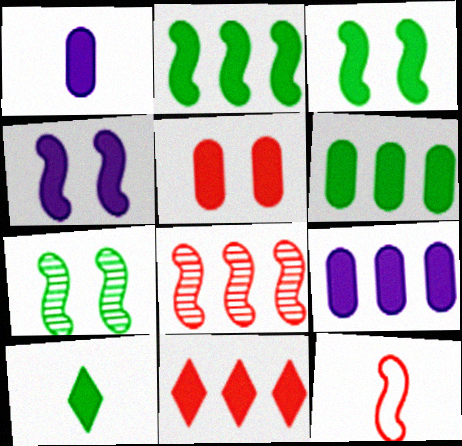[[1, 3, 11], 
[1, 5, 6], 
[2, 9, 11], 
[3, 6, 10]]